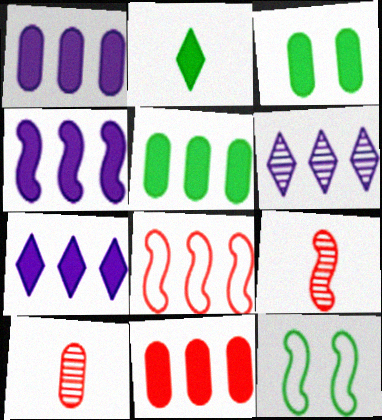[[1, 4, 7], 
[1, 5, 11], 
[4, 9, 12], 
[5, 6, 8], 
[7, 10, 12]]